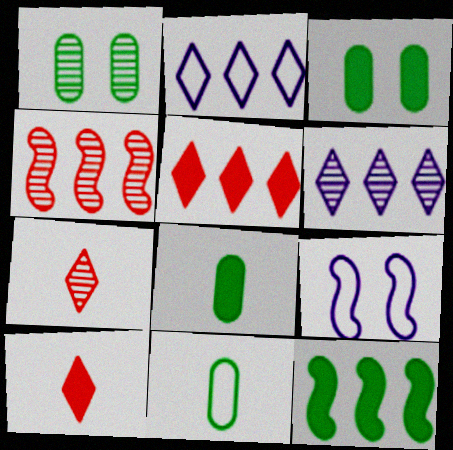[]